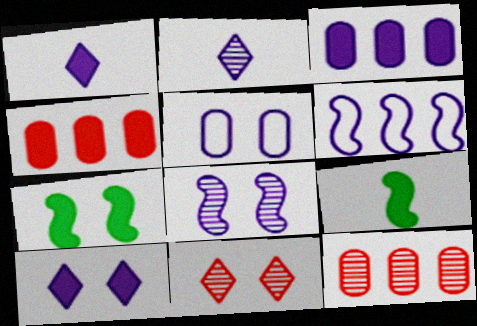[[1, 4, 7], 
[4, 9, 10], 
[5, 7, 11], 
[5, 8, 10]]